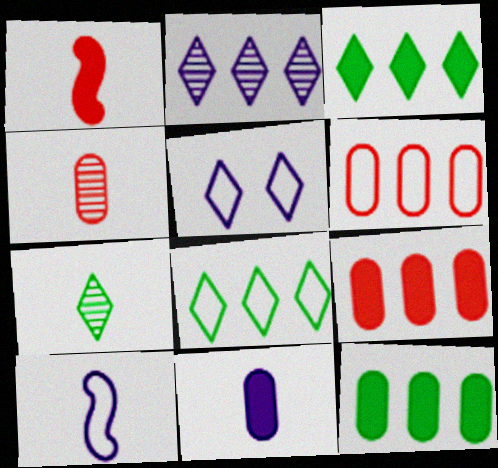[]